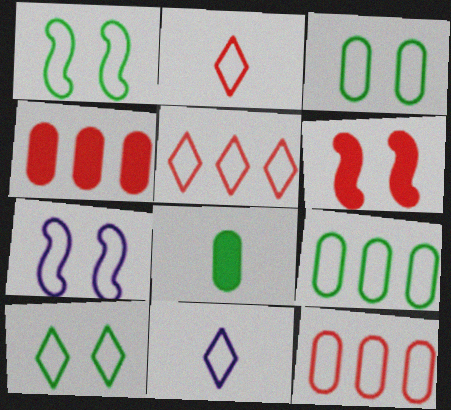[[1, 3, 10], 
[1, 11, 12], 
[2, 7, 9], 
[5, 10, 11]]